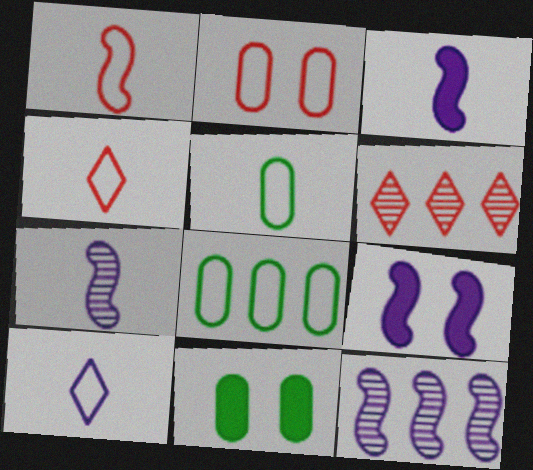[[1, 5, 10], 
[4, 11, 12], 
[5, 6, 9]]